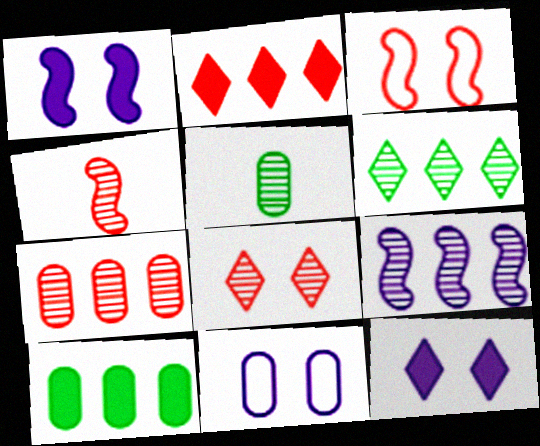[[4, 7, 8], 
[5, 8, 9], 
[6, 7, 9]]